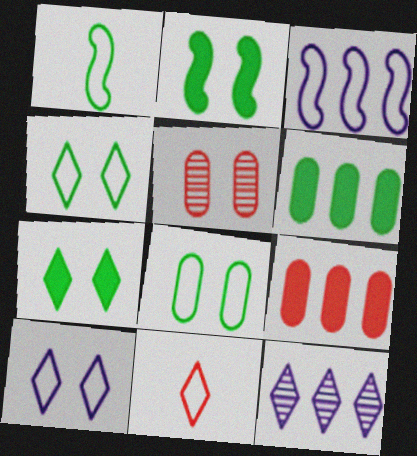[[2, 5, 10], 
[3, 8, 11], 
[7, 11, 12]]